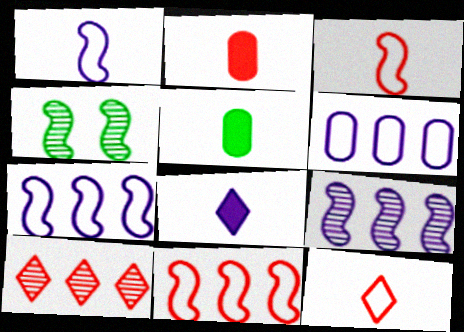[]